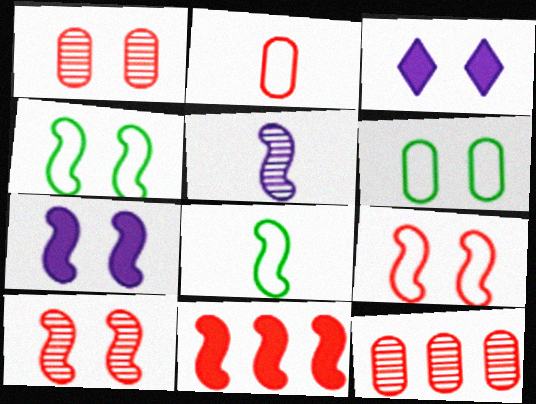[[1, 3, 4], 
[3, 6, 10], 
[3, 8, 12], 
[4, 5, 11], 
[4, 7, 10]]